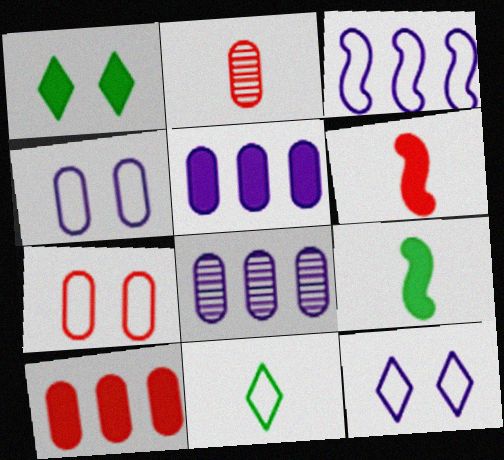[[1, 2, 3], 
[1, 5, 6], 
[2, 7, 10], 
[3, 7, 11]]